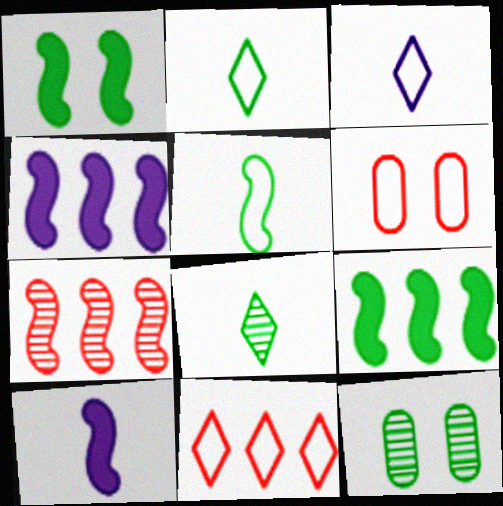[[2, 9, 12], 
[4, 6, 8], 
[10, 11, 12]]